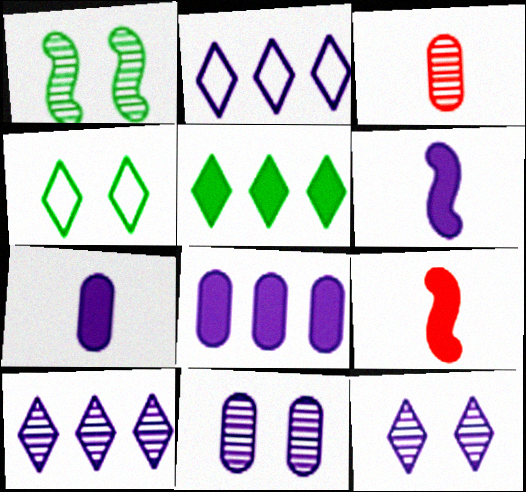[[1, 3, 10], 
[2, 6, 11]]